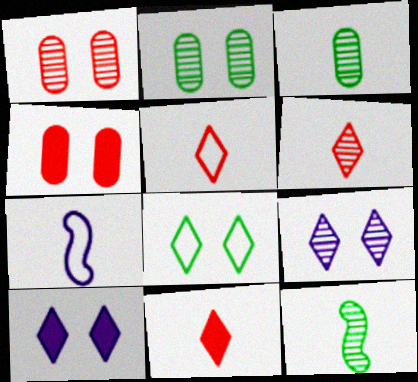[[3, 7, 11], 
[5, 6, 11]]